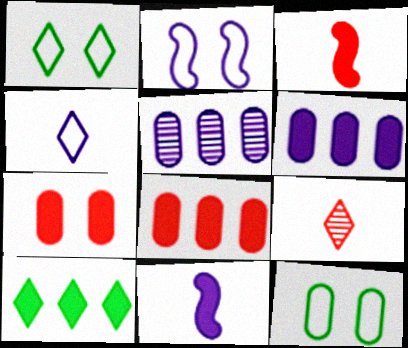[[1, 3, 5], 
[7, 10, 11]]